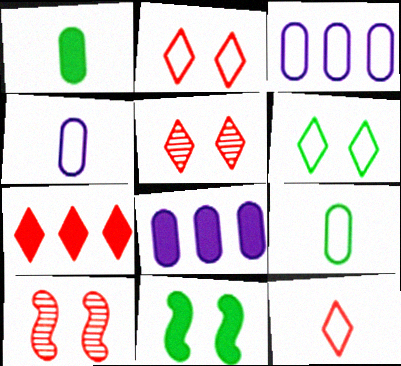[[5, 7, 12]]